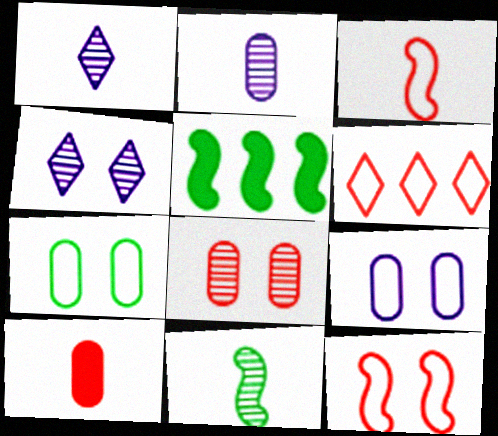[]